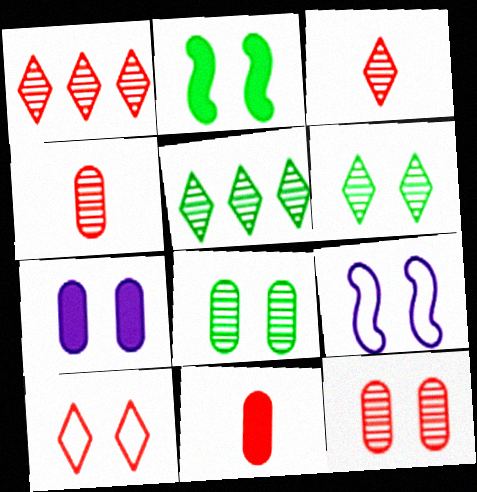[[5, 9, 11]]